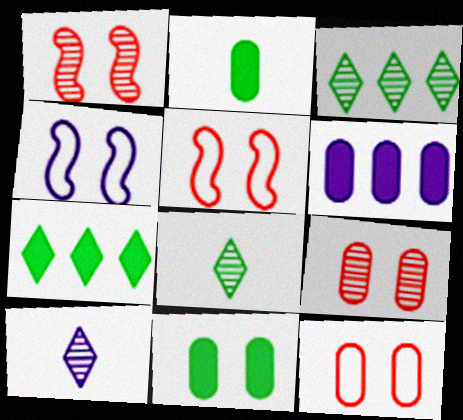[[4, 6, 10], 
[5, 6, 8]]